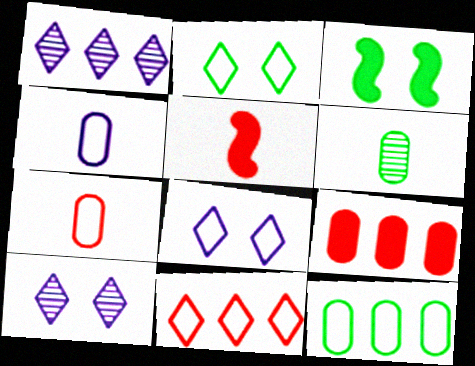[[1, 3, 7], 
[5, 10, 12]]